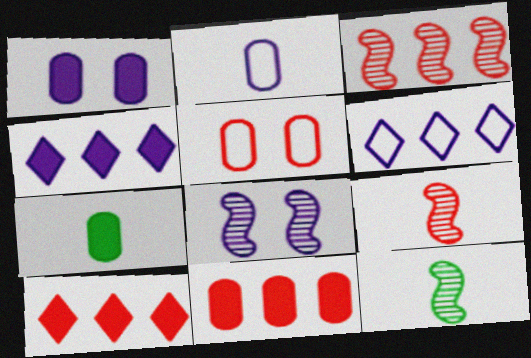[[1, 7, 11], 
[2, 4, 8], 
[3, 8, 12], 
[4, 5, 12], 
[5, 9, 10]]